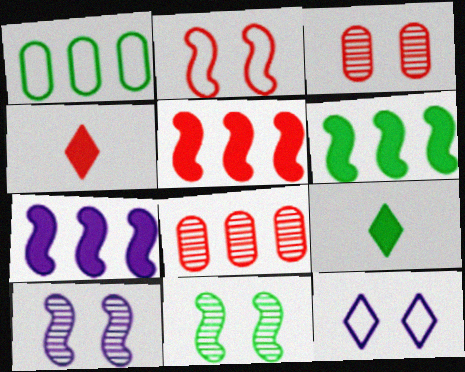[[1, 4, 10], 
[1, 9, 11], 
[2, 4, 8], 
[5, 6, 7]]